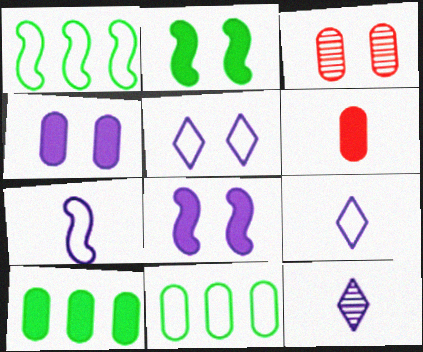[[2, 3, 5], 
[4, 6, 10]]